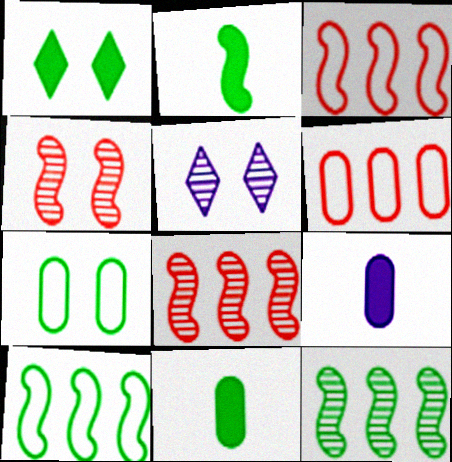[[2, 5, 6], 
[3, 5, 11]]